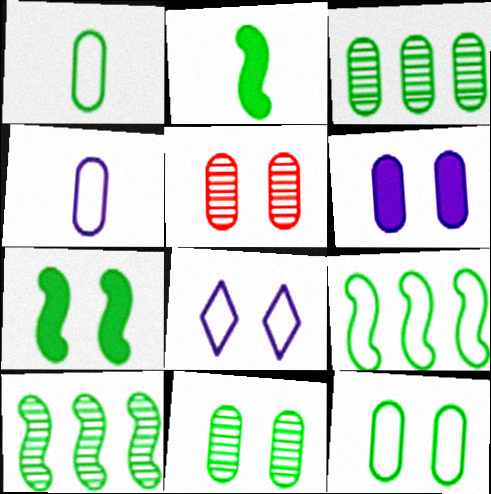[[5, 6, 12], 
[5, 7, 8]]